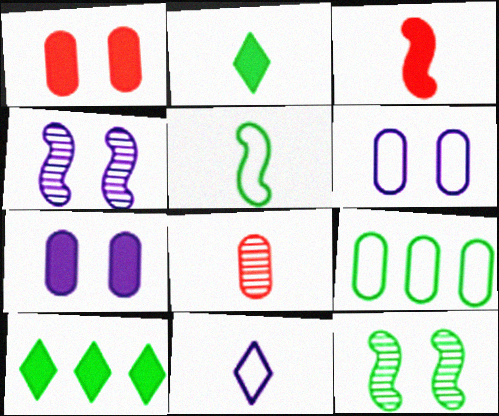[[2, 9, 12], 
[3, 7, 10], 
[7, 8, 9]]